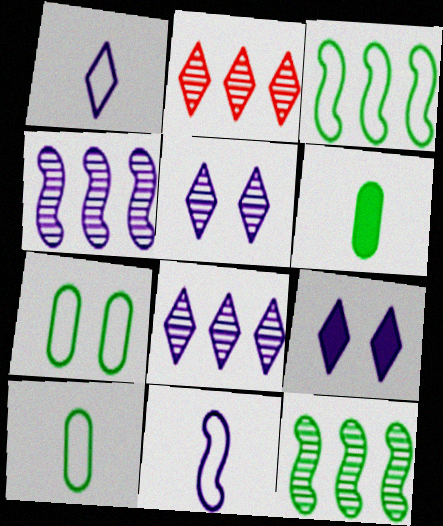[[1, 8, 9]]